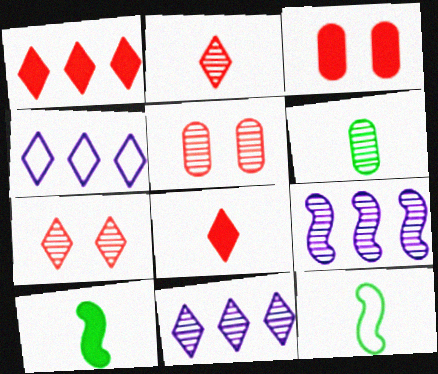[[3, 11, 12], 
[4, 5, 10], 
[6, 7, 9]]